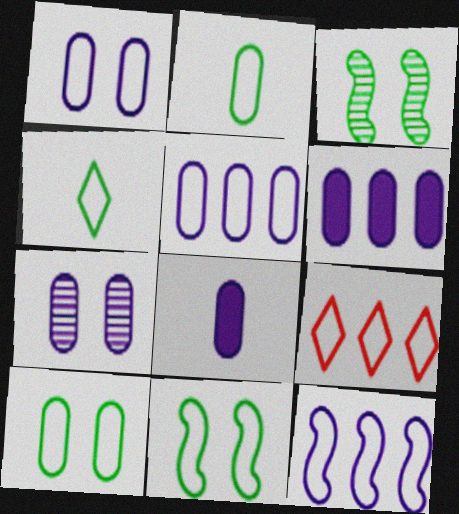[[3, 8, 9], 
[5, 7, 8]]